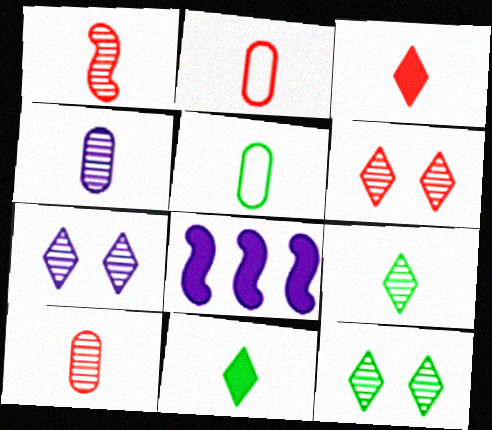[[1, 2, 3], 
[1, 4, 9], 
[2, 8, 12], 
[5, 6, 8], 
[6, 7, 12]]